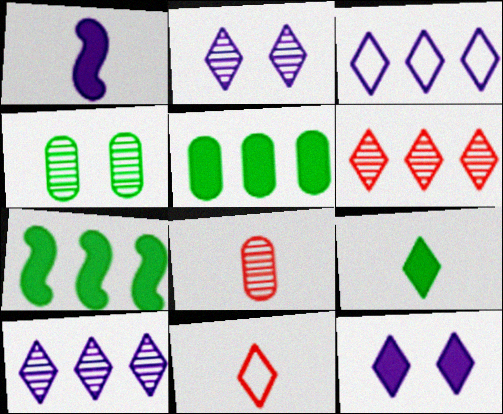[]